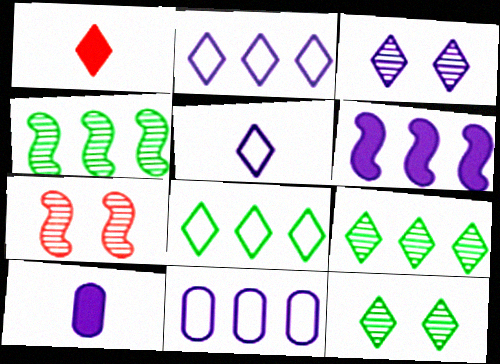[[1, 2, 12], 
[1, 3, 8], 
[7, 8, 10]]